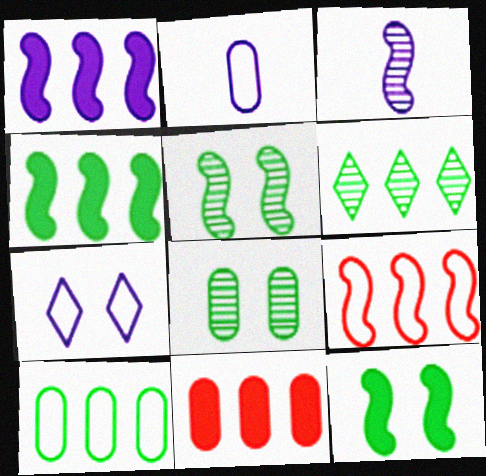[[2, 8, 11], 
[3, 9, 12], 
[4, 6, 10]]